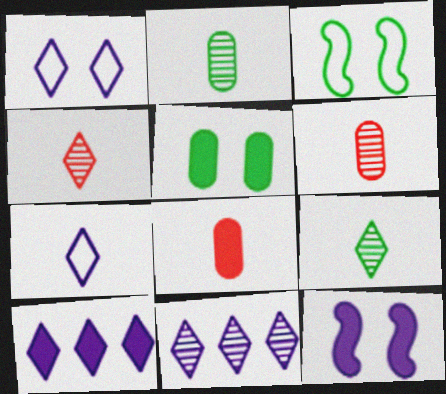[[3, 6, 10], 
[3, 8, 11]]